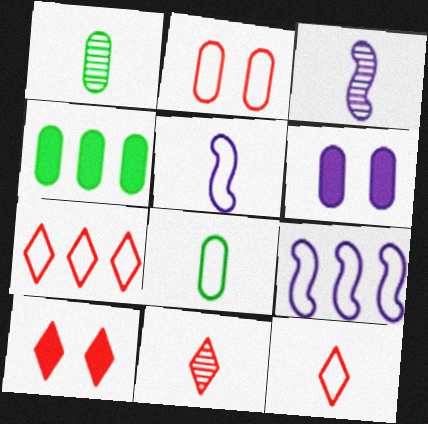[[1, 3, 11], 
[1, 9, 10], 
[5, 8, 12], 
[7, 10, 11]]